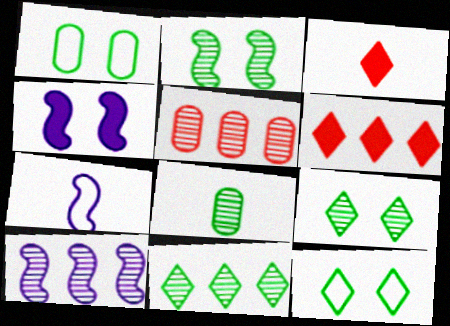[[1, 3, 10], 
[2, 8, 11], 
[3, 7, 8], 
[4, 7, 10], 
[5, 10, 11]]